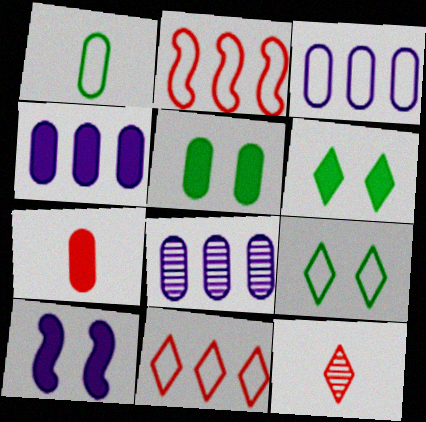[[3, 4, 8], 
[4, 5, 7]]